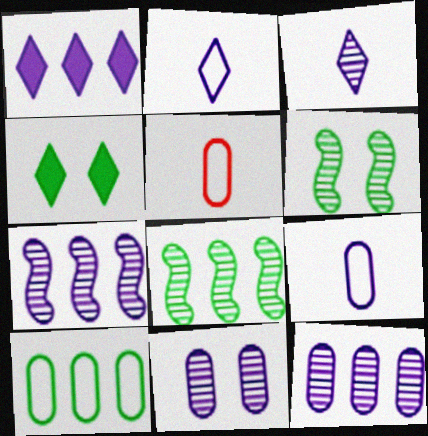[[1, 5, 6], 
[3, 7, 11], 
[4, 5, 7]]